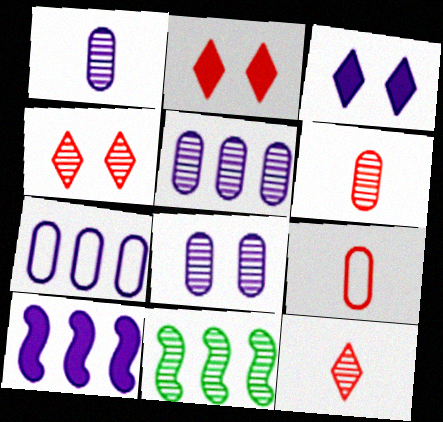[[1, 4, 11], 
[1, 5, 8], 
[3, 9, 11], 
[8, 11, 12]]